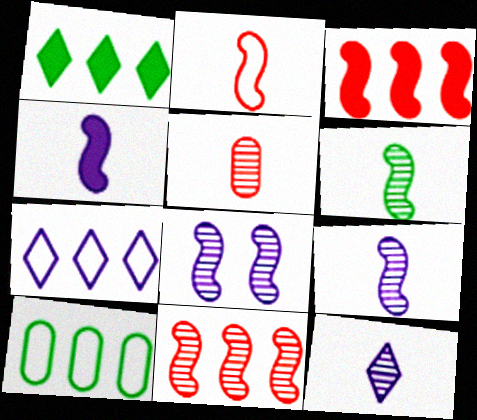[[2, 4, 6], 
[5, 6, 12], 
[6, 8, 11]]